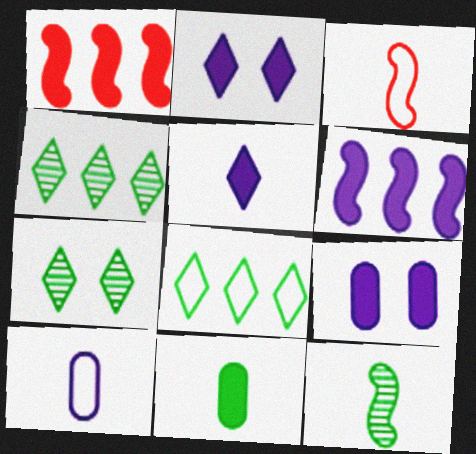[[1, 2, 11], 
[1, 7, 10], 
[3, 4, 9], 
[5, 6, 9]]